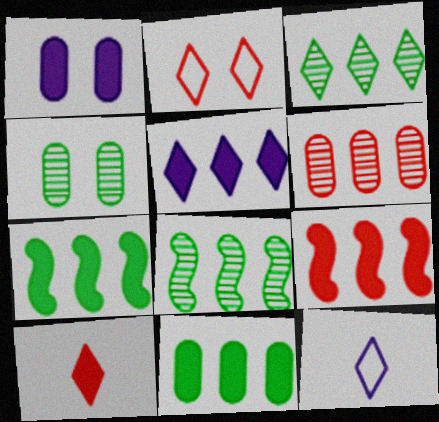[[1, 7, 10], 
[4, 9, 12], 
[5, 9, 11]]